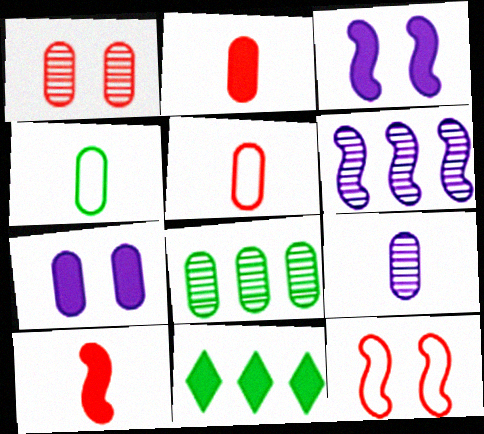[[1, 8, 9], 
[2, 3, 11], 
[2, 4, 9], 
[5, 7, 8], 
[7, 10, 11], 
[9, 11, 12]]